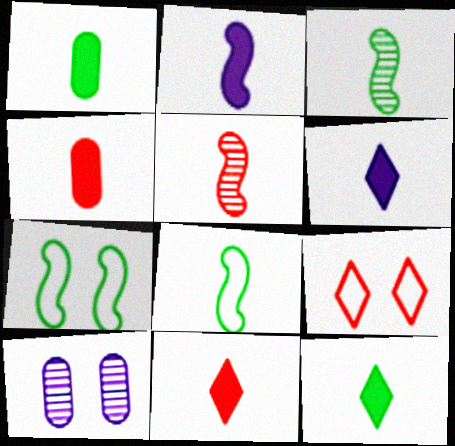[[1, 2, 11], 
[2, 4, 12], 
[2, 5, 8], 
[6, 11, 12]]